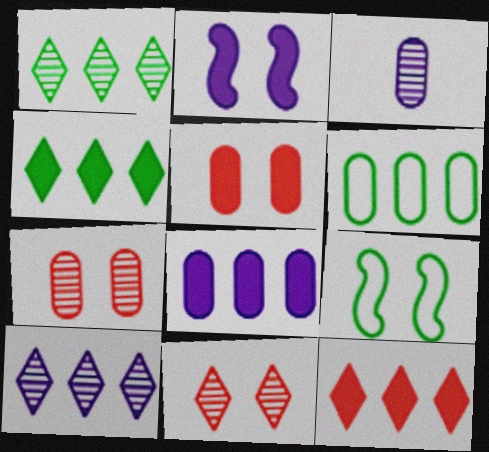[[3, 5, 6], 
[3, 9, 12]]